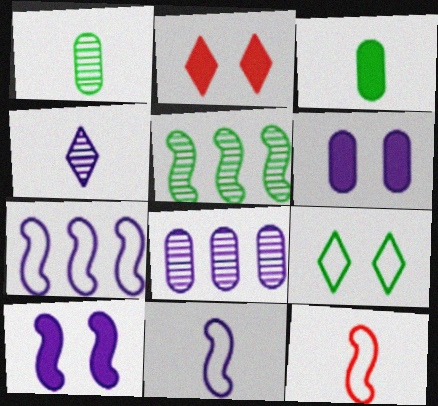[[1, 2, 7], 
[3, 4, 12], 
[3, 5, 9], 
[4, 6, 7], 
[5, 10, 12]]